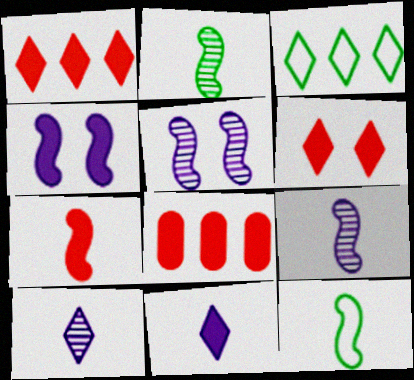[[3, 6, 10], 
[6, 7, 8], 
[7, 9, 12]]